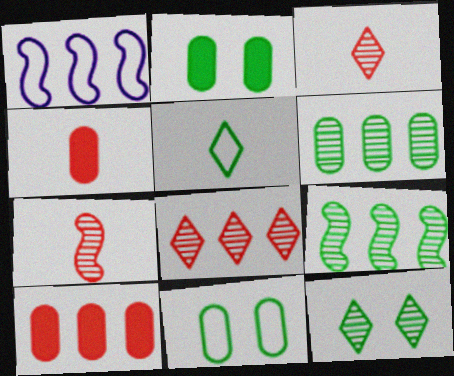[[1, 2, 3], 
[1, 4, 12], 
[2, 5, 9]]